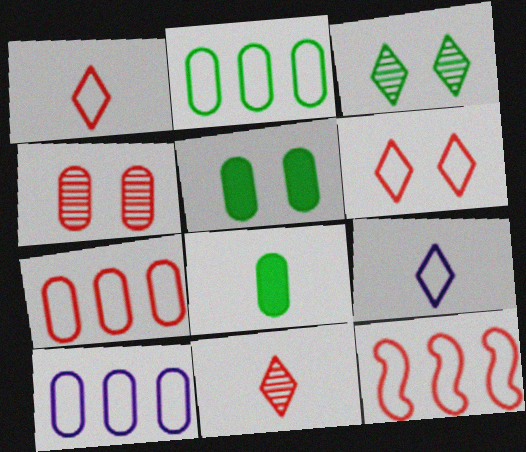[[2, 7, 10], 
[4, 8, 10]]